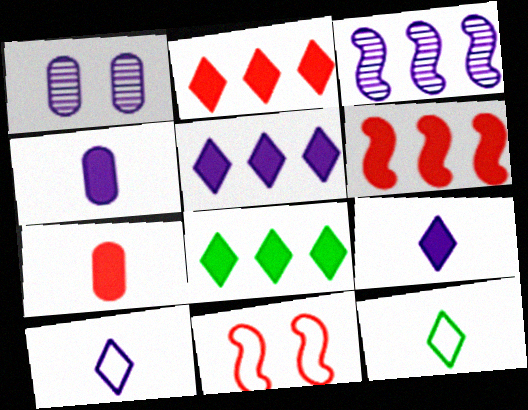[[1, 6, 12], 
[2, 5, 8]]